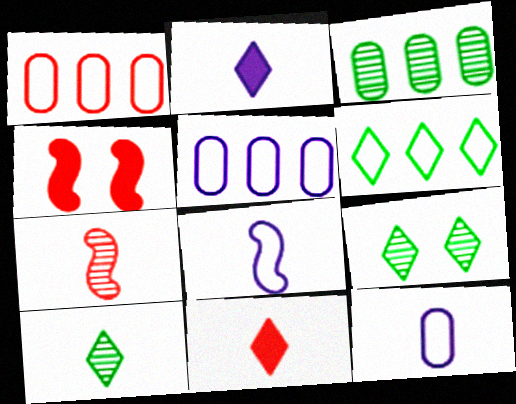[[4, 5, 10]]